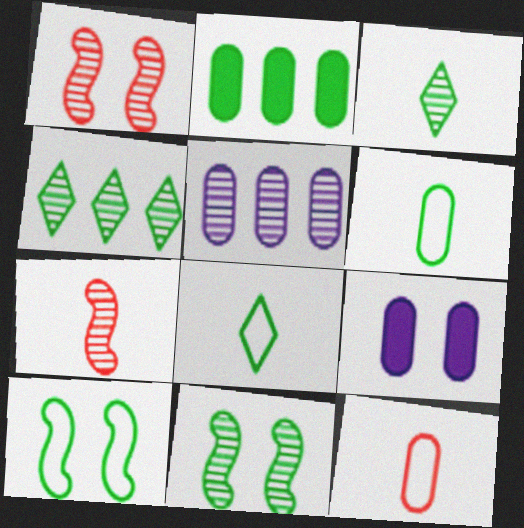[[1, 3, 5], 
[2, 3, 10], 
[2, 8, 11]]